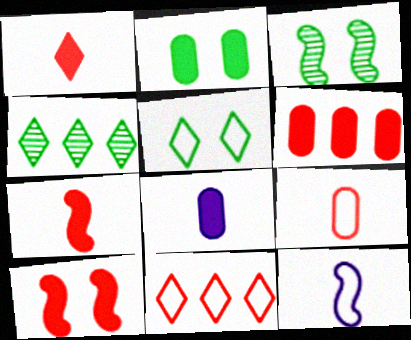[[1, 6, 10], 
[2, 3, 5], 
[2, 6, 8], 
[3, 8, 11]]